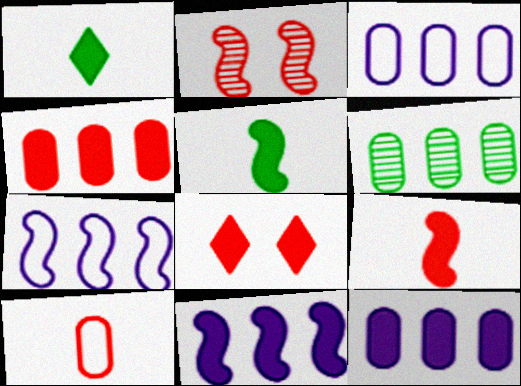[[1, 2, 3], 
[2, 5, 7], 
[3, 4, 6], 
[4, 8, 9], 
[5, 8, 12]]